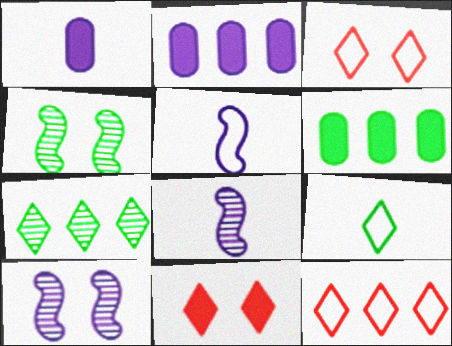[[1, 4, 12], 
[3, 6, 8], 
[4, 6, 9]]